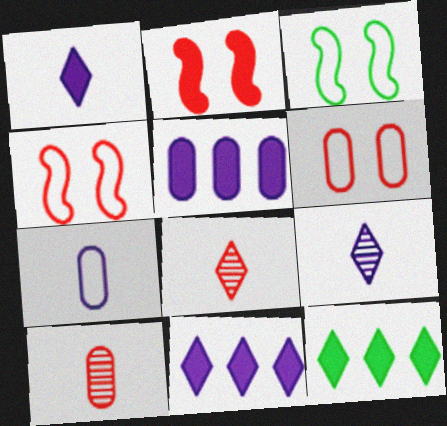[[3, 5, 8], 
[3, 10, 11]]